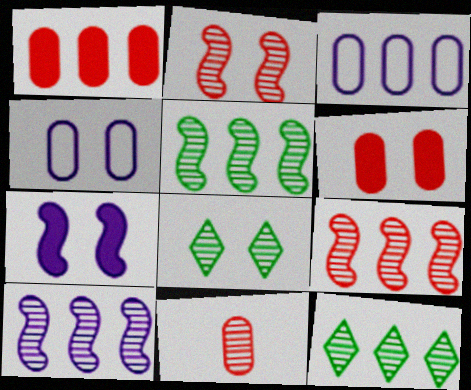[[5, 9, 10], 
[8, 10, 11]]